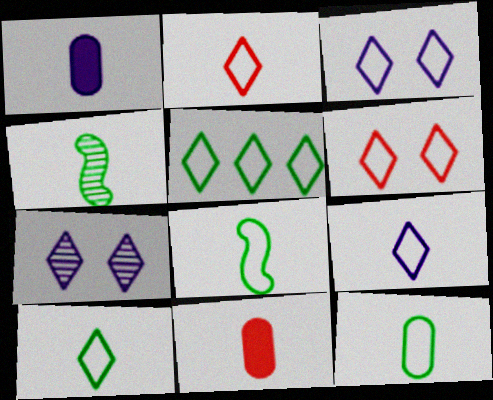[[1, 2, 4], 
[2, 3, 5], 
[2, 9, 10], 
[4, 9, 11], 
[5, 6, 9], 
[8, 10, 12]]